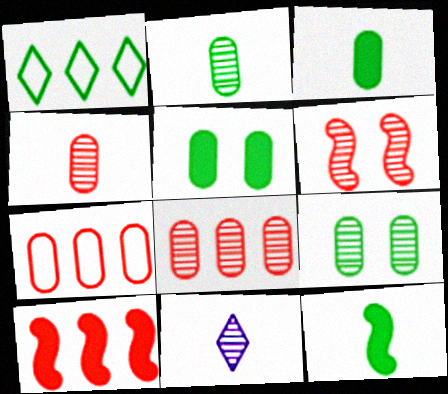[[1, 9, 12]]